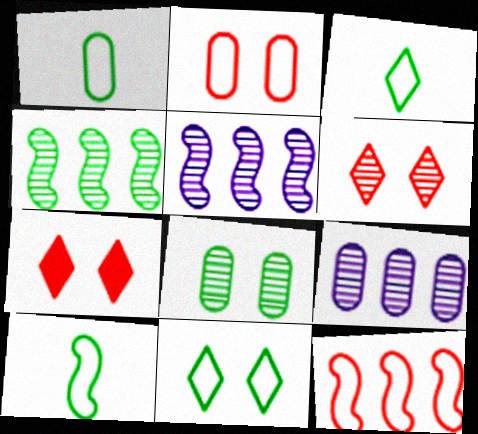[[1, 3, 10], 
[1, 5, 7], 
[7, 9, 10]]